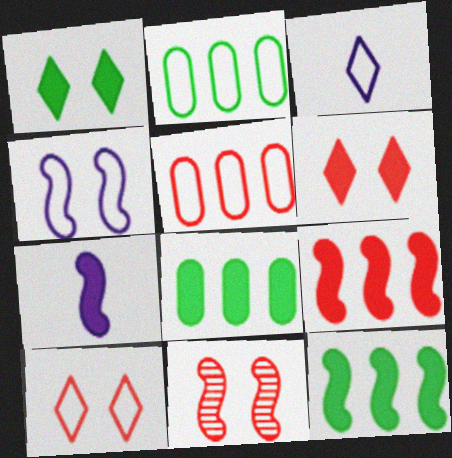[[3, 8, 11], 
[6, 7, 8]]